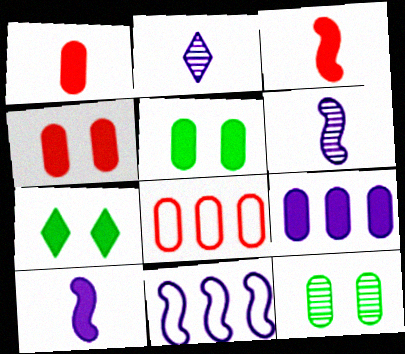[[1, 5, 9], 
[3, 7, 9], 
[6, 7, 8]]